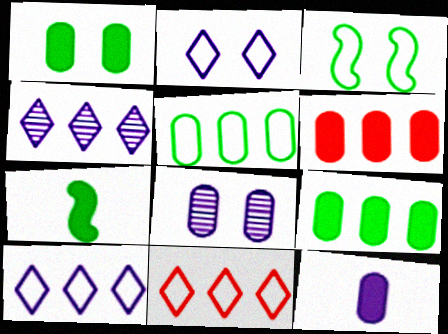[[1, 6, 12], 
[7, 8, 11]]